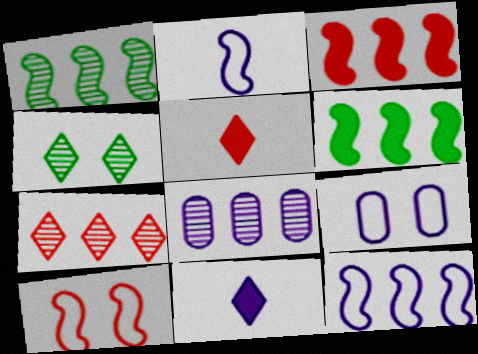[[1, 3, 12], 
[1, 5, 9], 
[1, 7, 8]]